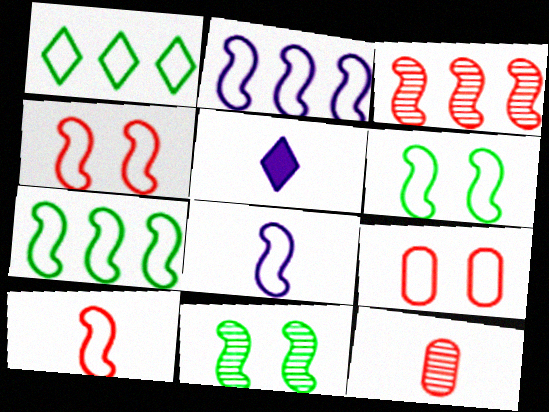[[1, 8, 9], 
[2, 6, 10], 
[4, 7, 8]]